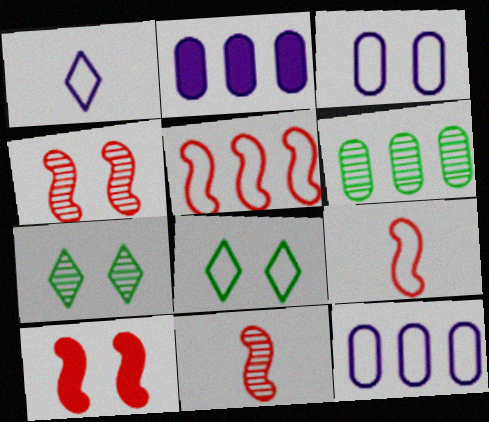[[1, 6, 10], 
[2, 7, 9], 
[2, 8, 11], 
[3, 7, 10], 
[5, 10, 11], 
[8, 9, 12]]